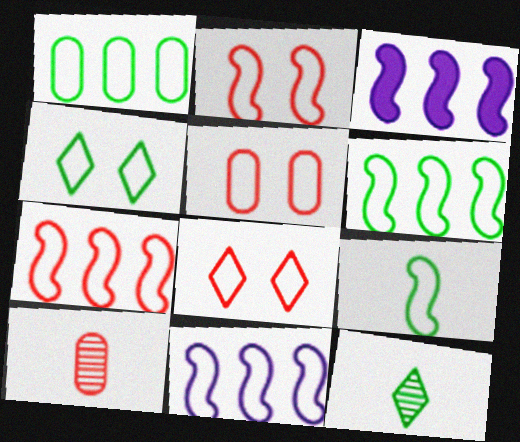[[1, 4, 9], 
[2, 5, 8], 
[2, 9, 11], 
[3, 4, 10], 
[3, 5, 12], 
[6, 7, 11]]